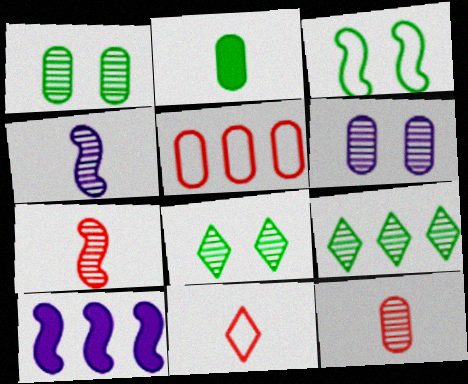[[1, 10, 11], 
[2, 3, 9], 
[2, 4, 11], 
[2, 5, 6], 
[3, 7, 10], 
[5, 9, 10], 
[6, 7, 9]]